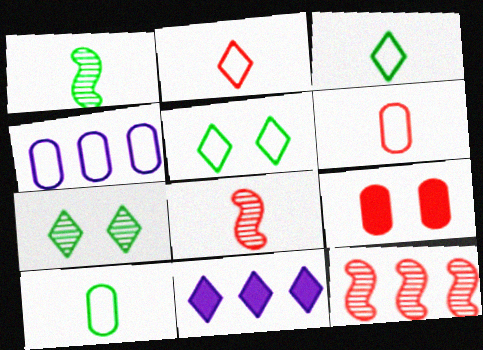[[2, 7, 11], 
[2, 9, 12]]